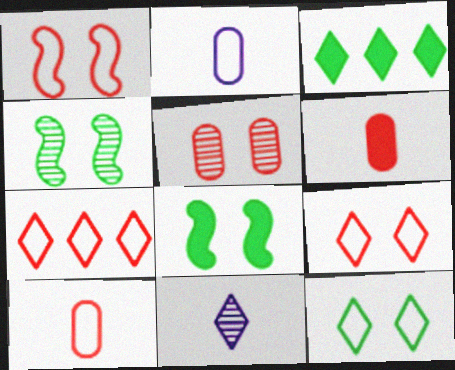[[1, 7, 10], 
[3, 9, 11]]